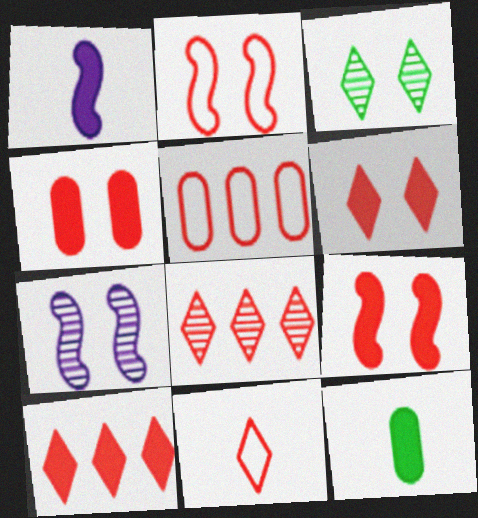[[1, 3, 5], 
[2, 5, 11], 
[4, 6, 9], 
[6, 8, 11]]